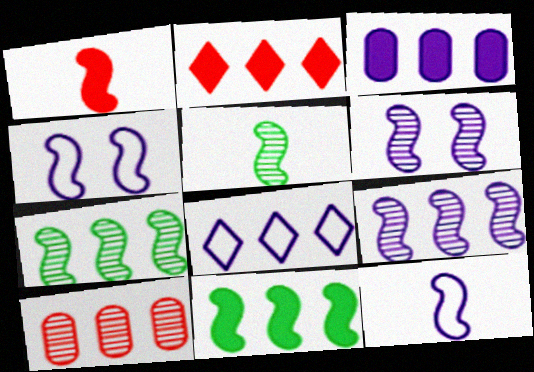[[1, 4, 7], 
[1, 5, 12], 
[2, 3, 11], 
[3, 8, 9], 
[8, 10, 11]]